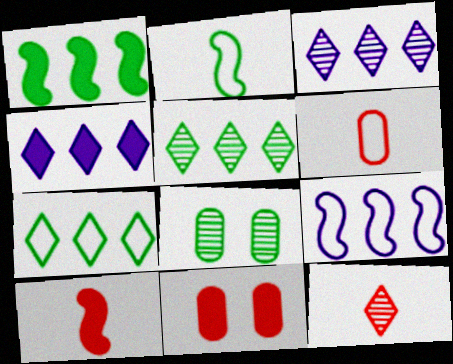[[2, 3, 11], 
[6, 10, 12]]